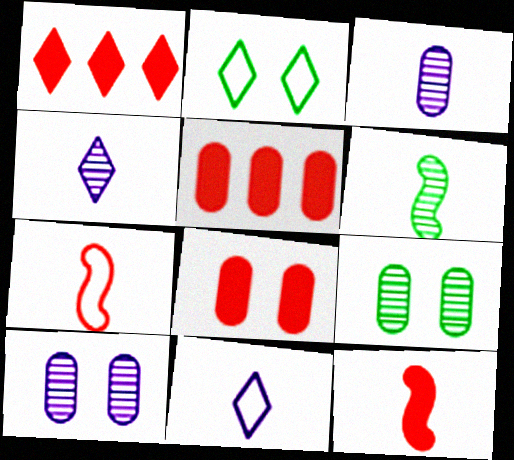[[1, 2, 4], 
[1, 8, 12]]